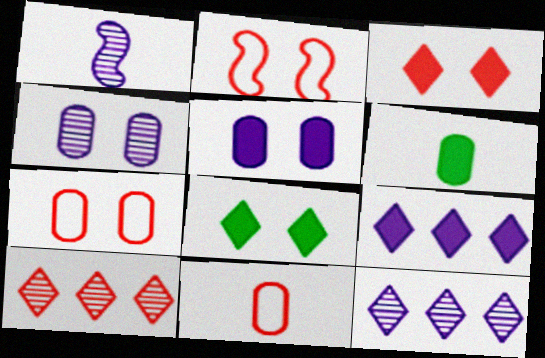[[1, 4, 12], 
[2, 4, 8], 
[2, 6, 12]]